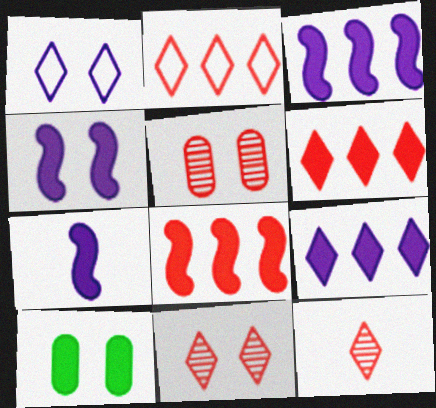[[3, 4, 7], 
[6, 7, 10]]